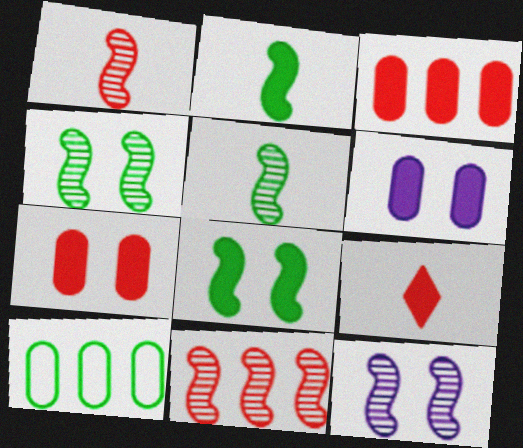[[5, 11, 12], 
[9, 10, 12]]